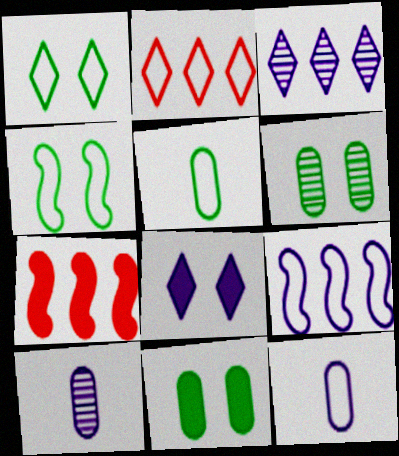[[1, 7, 10], 
[2, 4, 12], 
[8, 9, 10]]